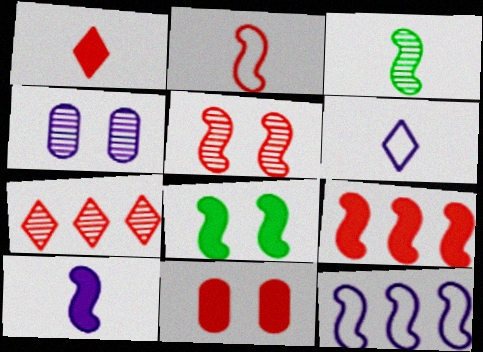[[1, 9, 11], 
[2, 3, 10], 
[2, 5, 9], 
[2, 7, 11], 
[3, 4, 7], 
[8, 9, 10]]